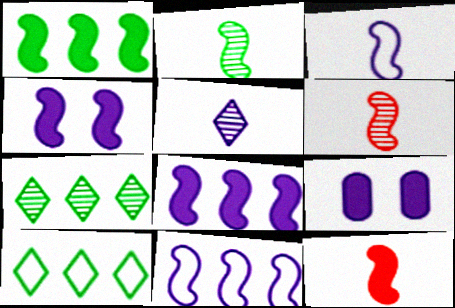[[1, 4, 12], 
[2, 3, 12], 
[5, 9, 11], 
[6, 9, 10]]